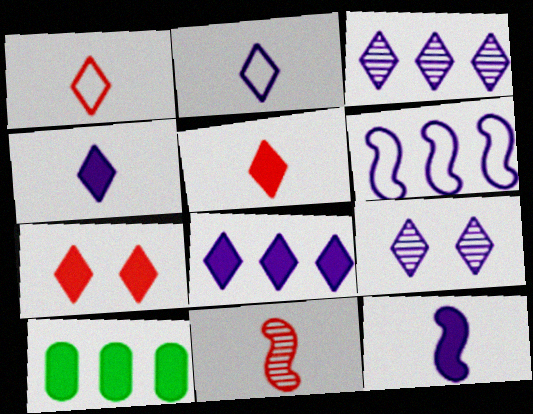[[2, 8, 9], 
[7, 10, 12]]